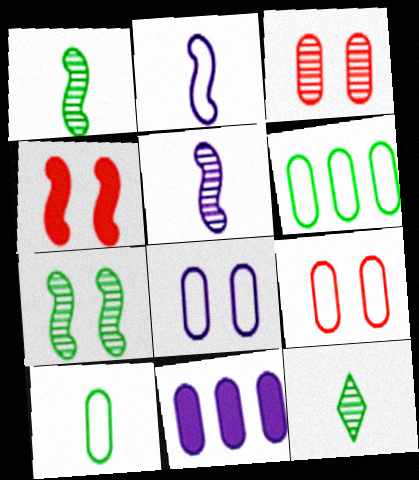[[3, 10, 11]]